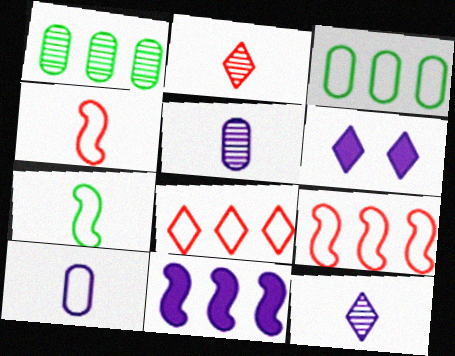[[1, 4, 6], 
[1, 8, 11]]